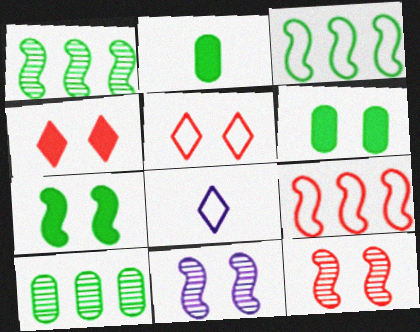[[5, 6, 11]]